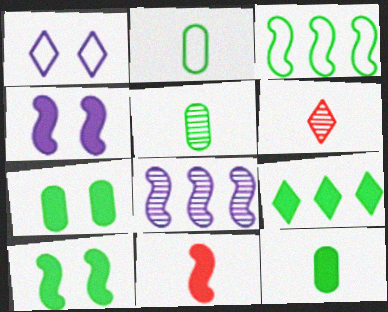[[1, 6, 9], 
[2, 5, 12], 
[9, 10, 12]]